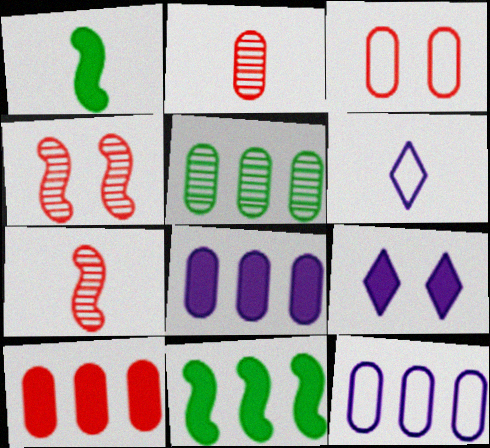[[1, 2, 6], 
[1, 9, 10], 
[2, 3, 10], 
[5, 10, 12]]